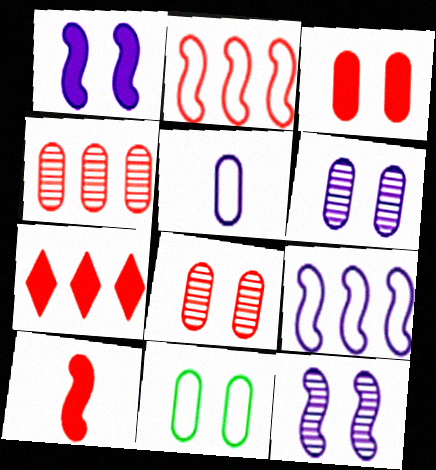[[2, 4, 7], 
[3, 6, 11], 
[3, 7, 10]]